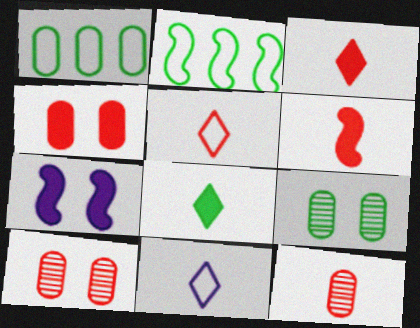[[2, 8, 9], 
[5, 6, 12]]